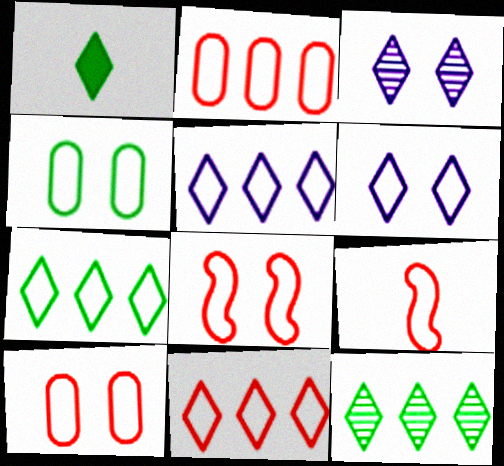[[1, 3, 11], 
[4, 5, 9], 
[4, 6, 8], 
[5, 7, 11], 
[9, 10, 11]]